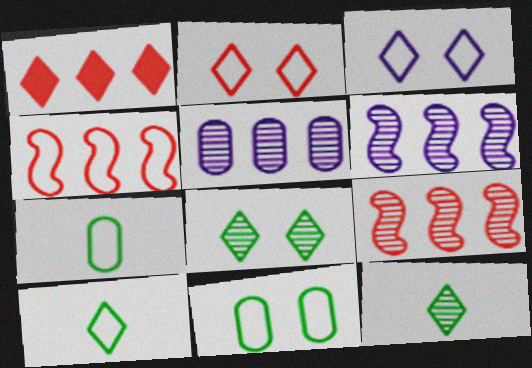[[1, 3, 12], 
[3, 4, 7]]